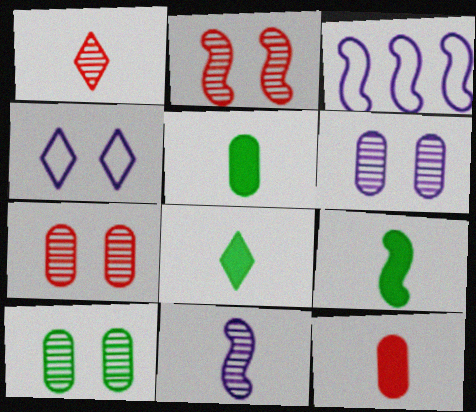[[2, 3, 9], 
[3, 7, 8], 
[5, 8, 9], 
[6, 7, 10]]